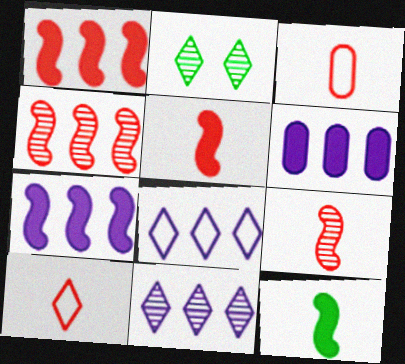[[2, 3, 7]]